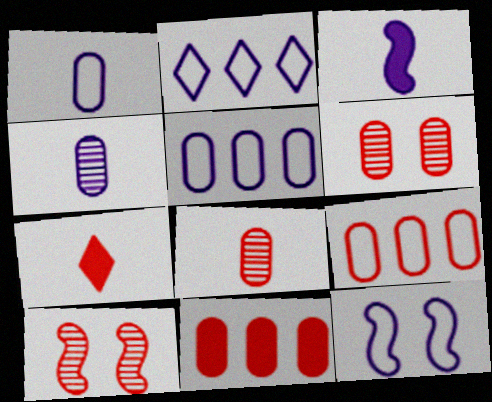[[1, 2, 12], 
[7, 9, 10]]